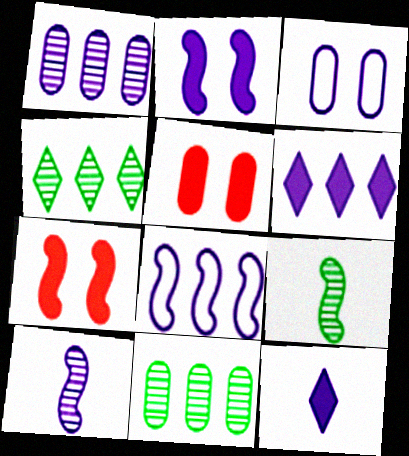[[1, 6, 8], 
[2, 8, 10], 
[3, 6, 10], 
[7, 8, 9]]